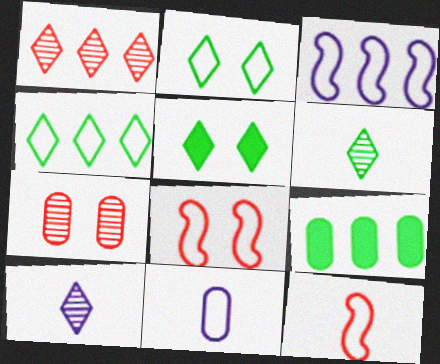[[1, 3, 9], 
[4, 5, 6], 
[4, 8, 11], 
[7, 9, 11], 
[8, 9, 10]]